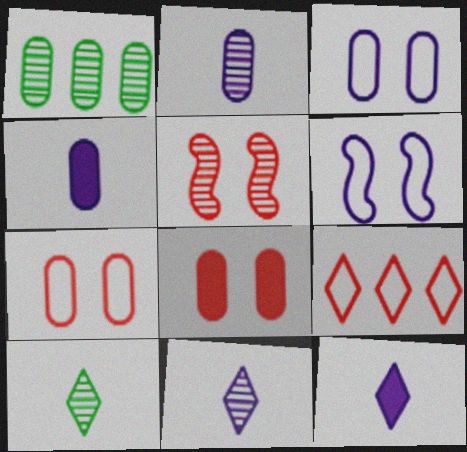[[1, 4, 7], 
[1, 5, 11]]